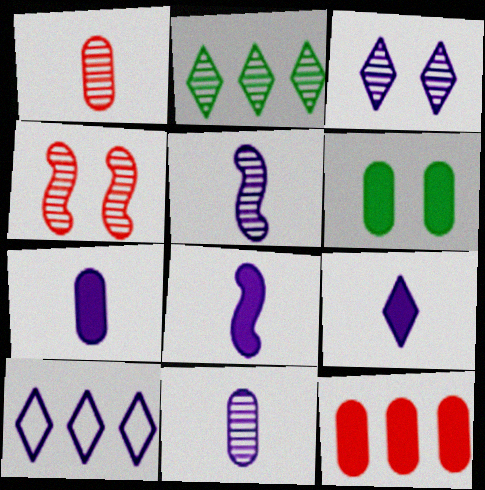[[2, 4, 11], 
[3, 9, 10], 
[6, 7, 12], 
[7, 8, 9]]